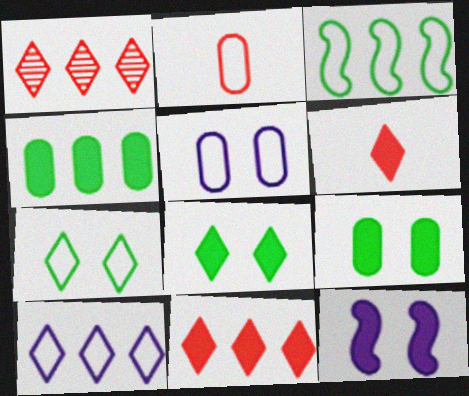[[4, 6, 12]]